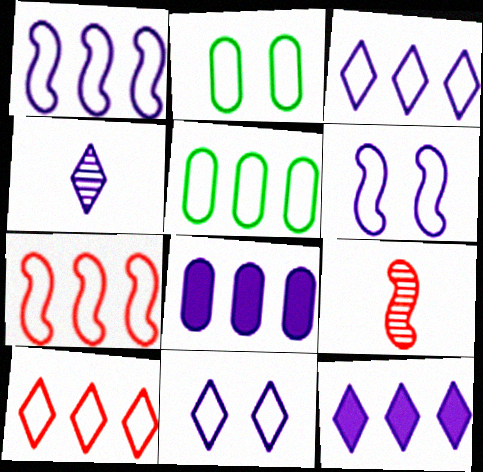[[1, 5, 10], 
[2, 9, 12], 
[3, 5, 7], 
[4, 6, 8], 
[4, 11, 12]]